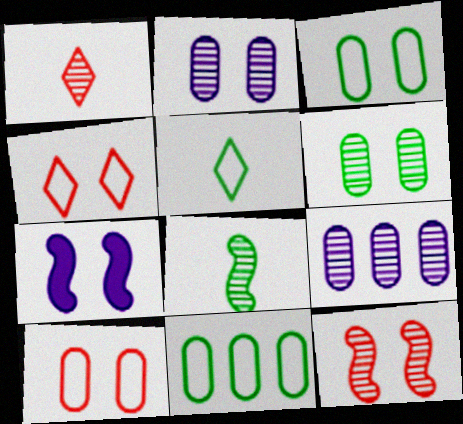[[1, 7, 11], 
[4, 6, 7]]